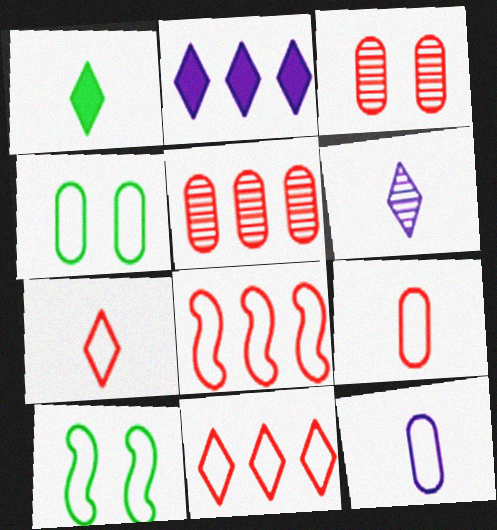[[1, 6, 7], 
[10, 11, 12]]